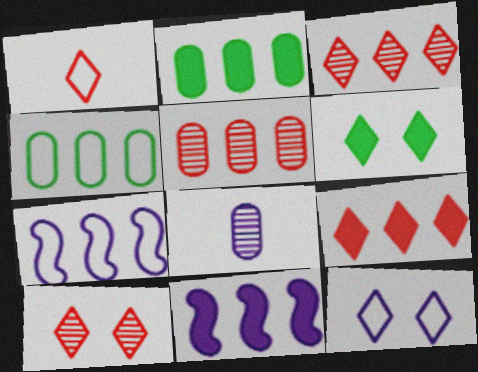[[1, 9, 10], 
[2, 3, 7], 
[2, 9, 11], 
[3, 4, 11], 
[6, 10, 12], 
[8, 11, 12]]